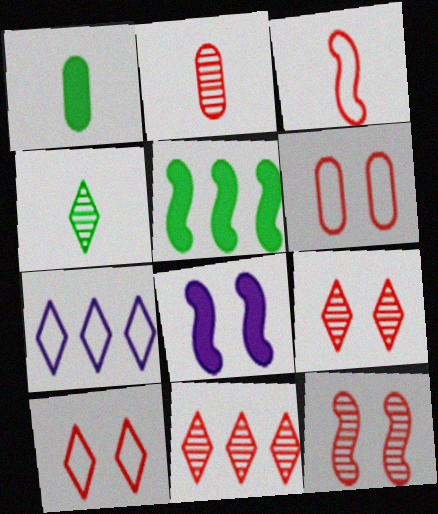[[1, 7, 12], 
[2, 11, 12]]